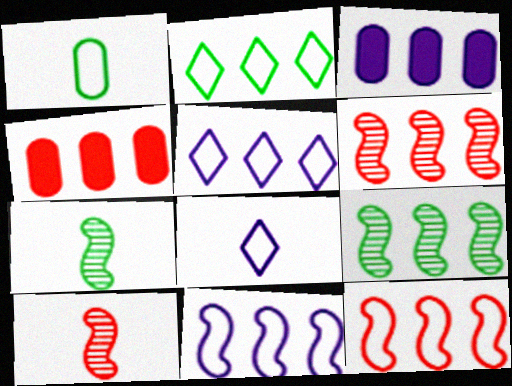[[2, 3, 6], 
[4, 5, 9]]